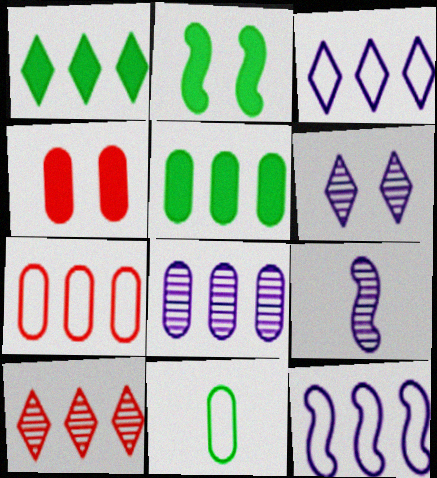[[1, 3, 10], 
[4, 8, 11], 
[5, 7, 8], 
[5, 10, 12], 
[6, 8, 9]]